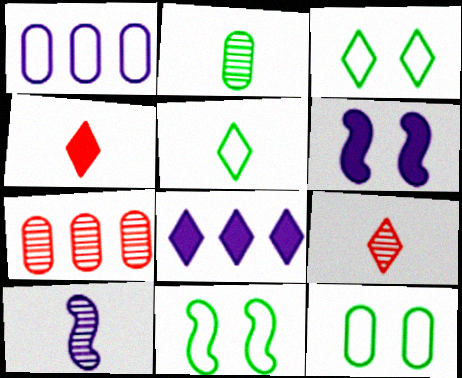[[2, 9, 10], 
[3, 8, 9], 
[3, 11, 12], 
[5, 6, 7]]